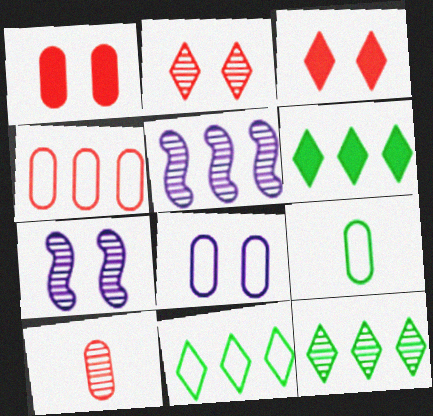[[1, 4, 10], 
[3, 5, 9], 
[4, 5, 6], 
[4, 8, 9], 
[6, 11, 12], 
[7, 10, 12]]